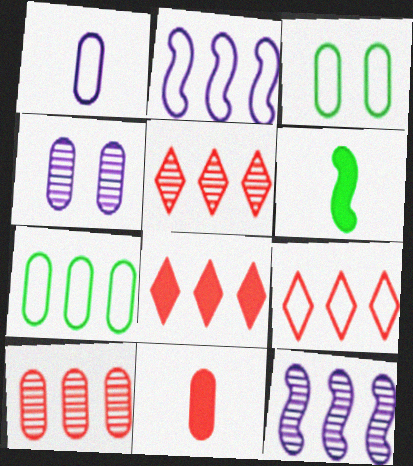[[2, 7, 9], 
[4, 6, 9], 
[4, 7, 11], 
[5, 8, 9], 
[7, 8, 12]]